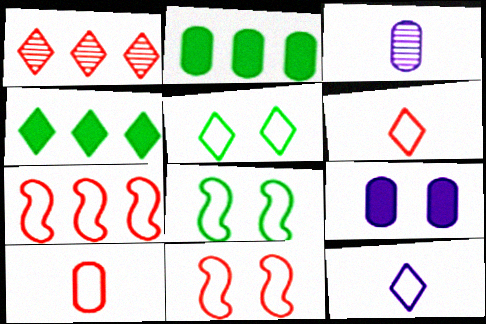[[3, 4, 11]]